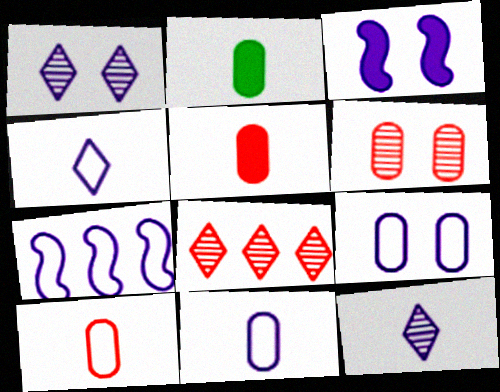[[1, 3, 9], 
[4, 7, 9]]